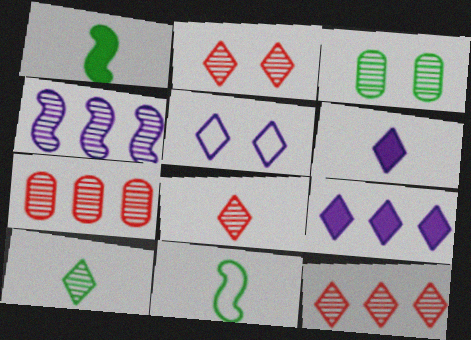[[1, 5, 7], 
[2, 8, 12], 
[3, 4, 8]]